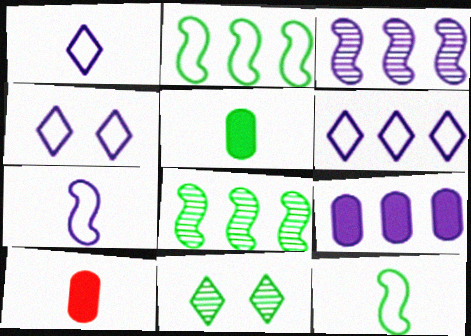[[1, 4, 6], 
[2, 5, 11], 
[3, 6, 9], 
[4, 8, 10]]